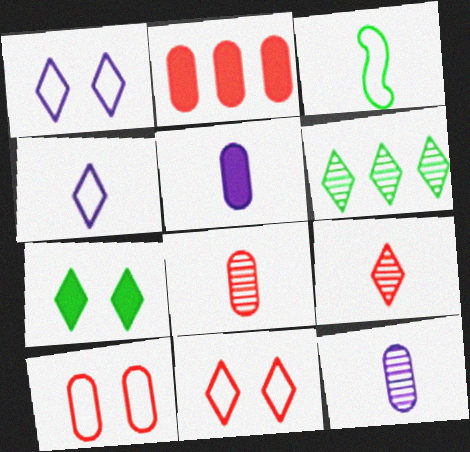[[2, 8, 10], 
[3, 5, 9]]